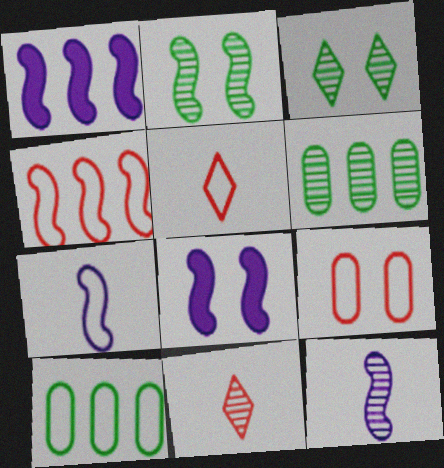[[3, 8, 9], 
[4, 5, 9], 
[5, 6, 8], 
[8, 10, 11]]